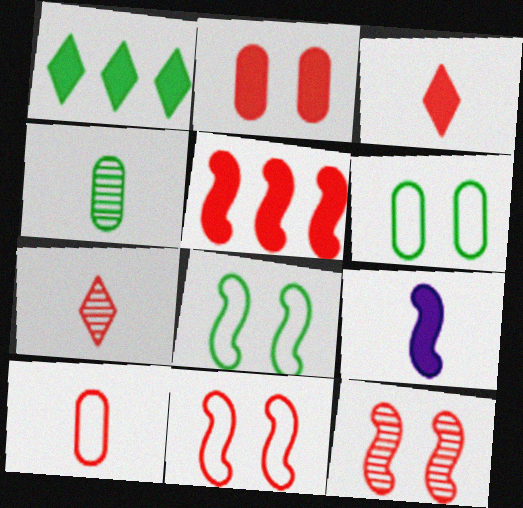[[1, 2, 9], 
[1, 4, 8], 
[2, 3, 5]]